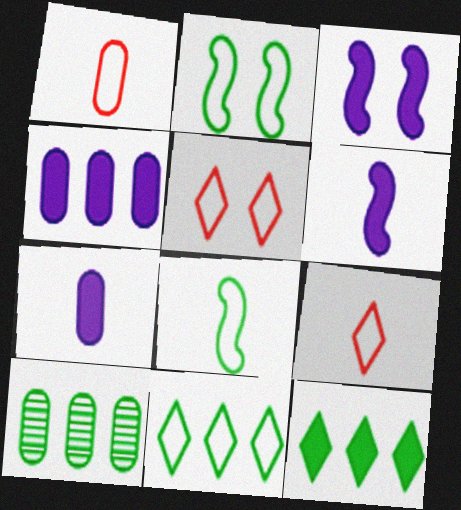[[3, 9, 10], 
[5, 6, 10]]